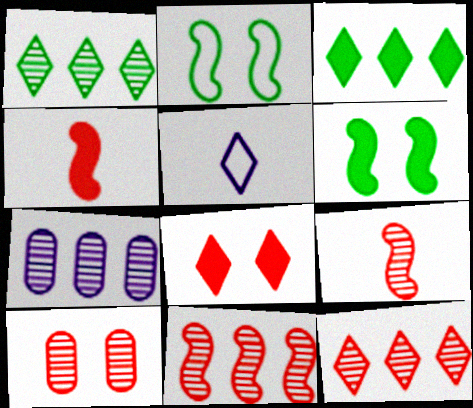[[1, 5, 8], 
[1, 7, 11], 
[9, 10, 12]]